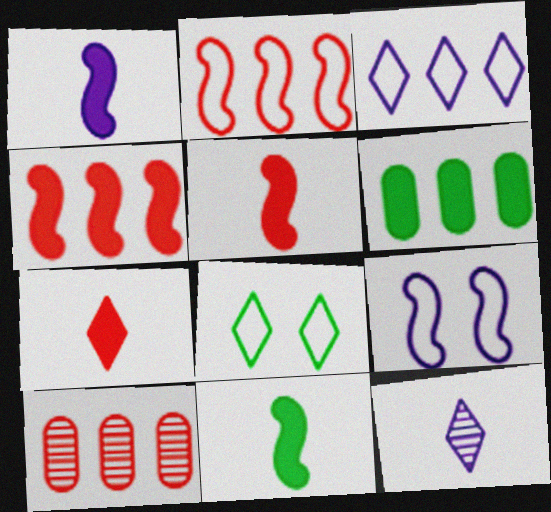[[1, 5, 11], 
[1, 8, 10]]